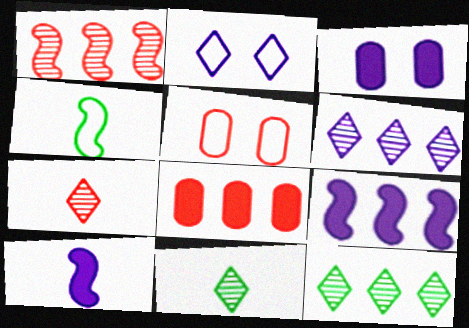[[5, 9, 11], 
[5, 10, 12]]